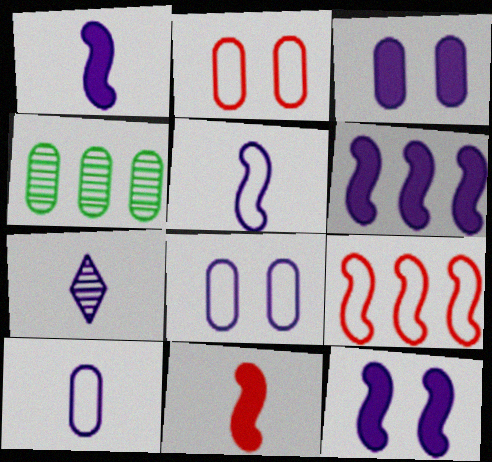[[1, 6, 12], 
[1, 7, 10], 
[6, 7, 8]]